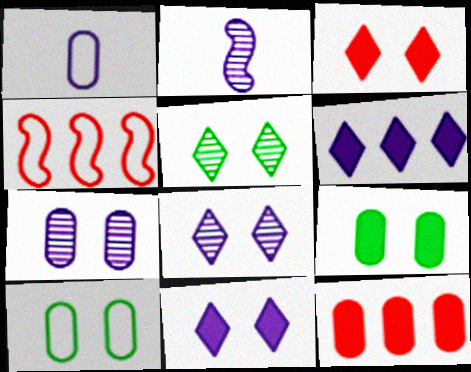[]